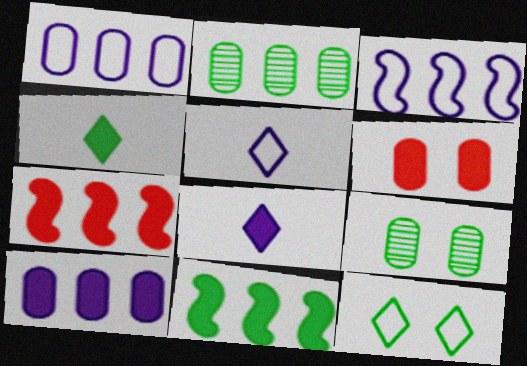[[5, 7, 9], 
[6, 8, 11]]